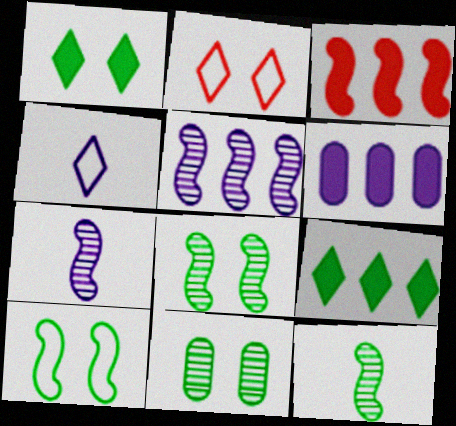[[1, 10, 11], 
[2, 6, 12], 
[3, 4, 11], 
[3, 6, 9], 
[3, 7, 10]]